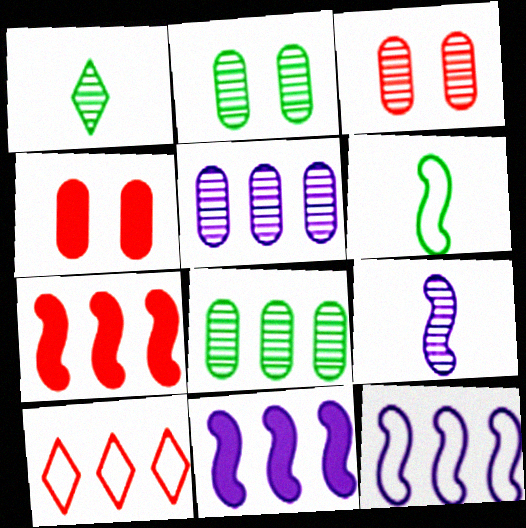[[1, 4, 12], 
[8, 10, 11]]